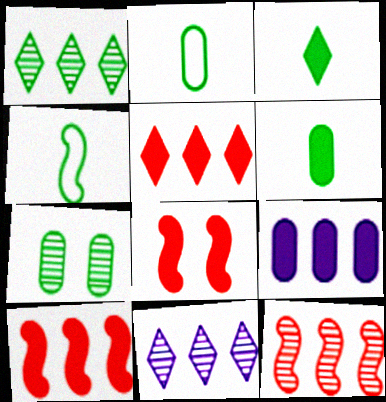[[2, 8, 11], 
[3, 8, 9]]